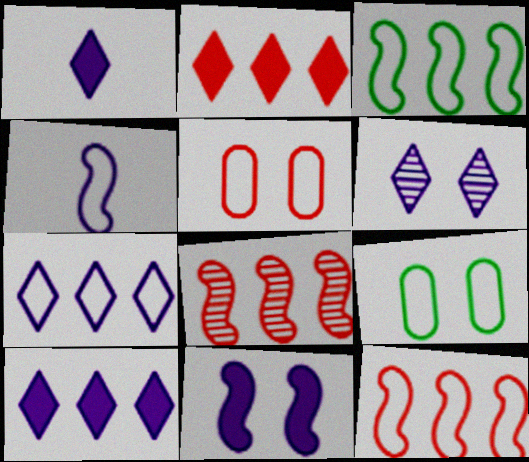[[1, 6, 7], 
[1, 8, 9]]